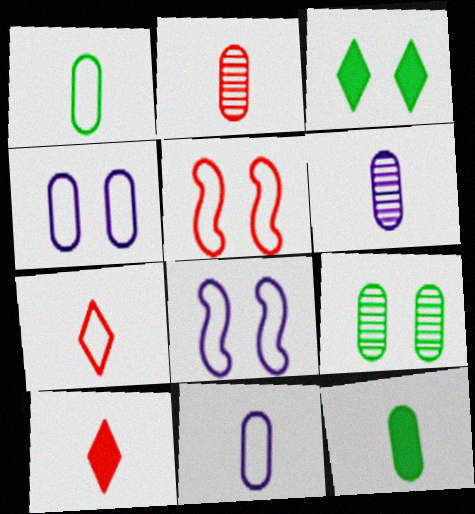[[2, 11, 12]]